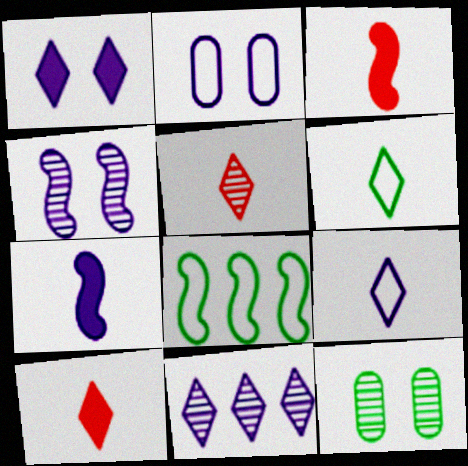[[1, 2, 4], 
[1, 9, 11], 
[2, 7, 11], 
[3, 4, 8]]